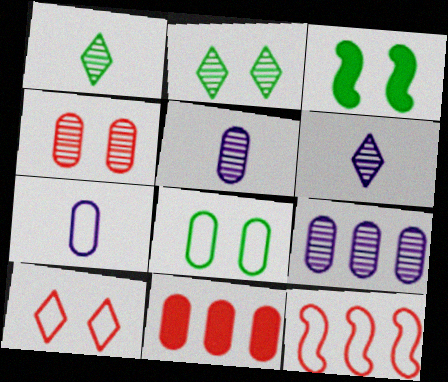[[2, 3, 8], 
[5, 8, 11]]